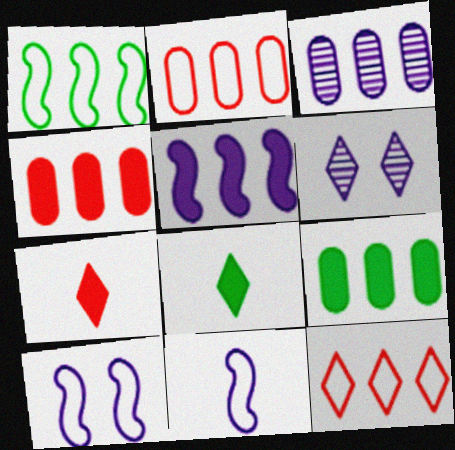[[2, 3, 9], 
[6, 8, 12]]